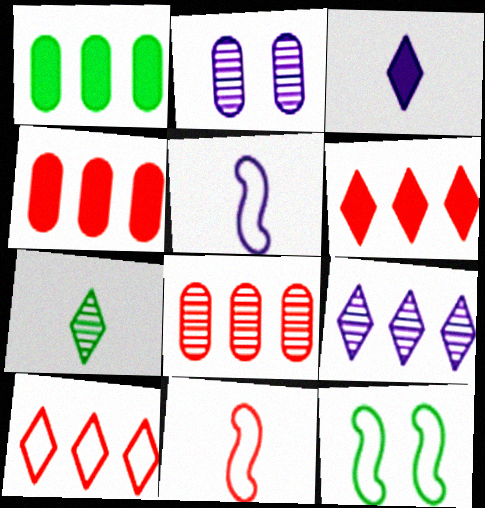[[1, 7, 12], 
[3, 8, 12]]